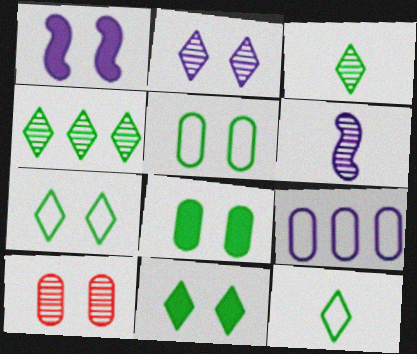[[1, 7, 10], 
[4, 6, 10], 
[4, 11, 12]]